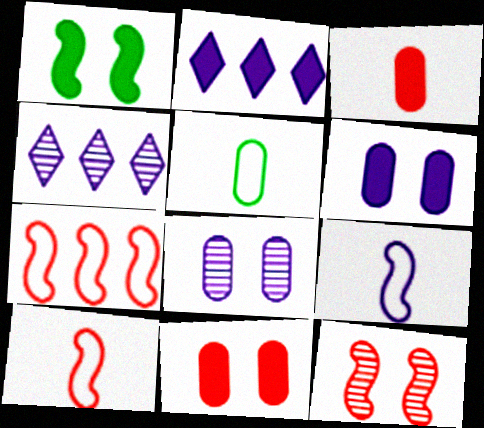[[1, 2, 3], 
[2, 5, 12], 
[2, 8, 9], 
[4, 6, 9]]